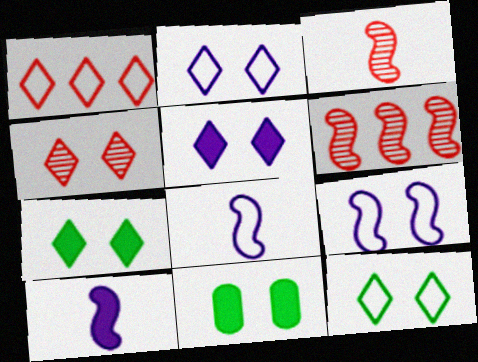[[2, 4, 7], 
[4, 5, 12], 
[4, 9, 11]]